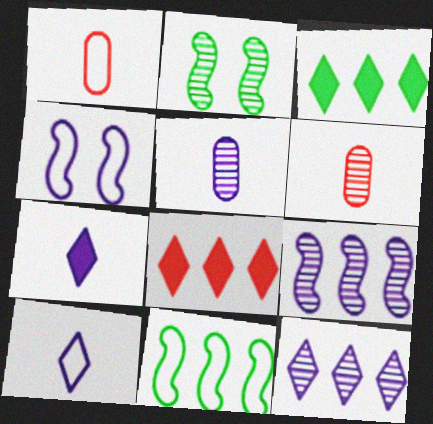[[2, 6, 12], 
[3, 4, 6]]